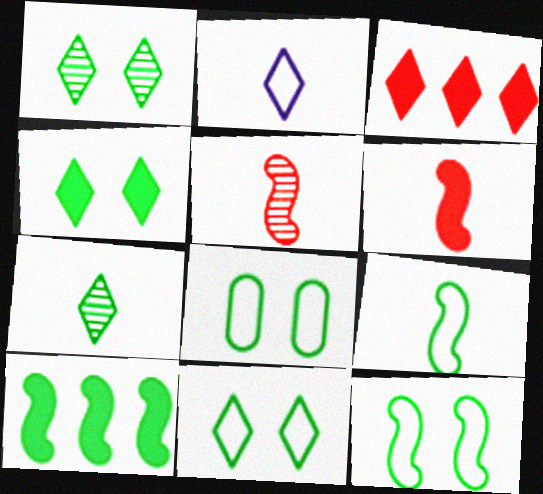[[1, 2, 3], 
[1, 4, 11], 
[7, 8, 10], 
[8, 11, 12]]